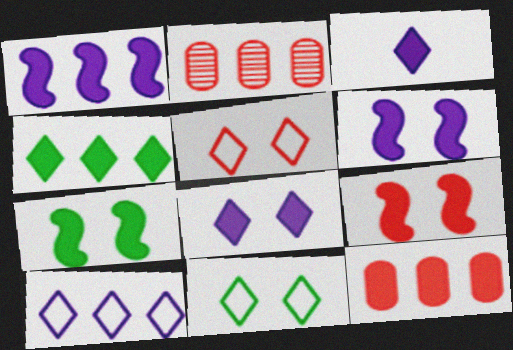[[1, 4, 12], 
[3, 7, 12], 
[6, 7, 9]]